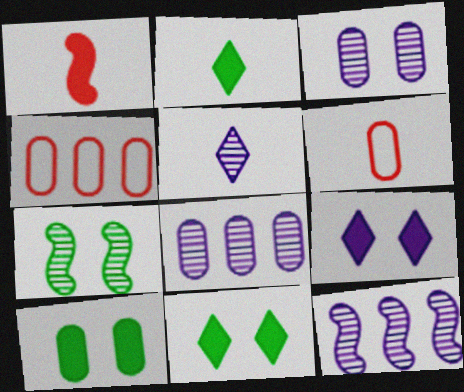[[3, 5, 12], 
[6, 8, 10], 
[6, 11, 12]]